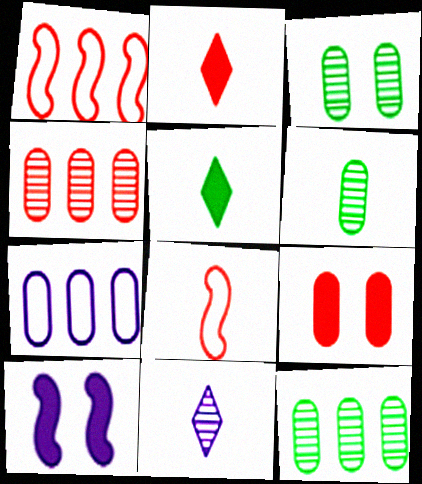[[3, 6, 12], 
[6, 7, 9], 
[7, 10, 11]]